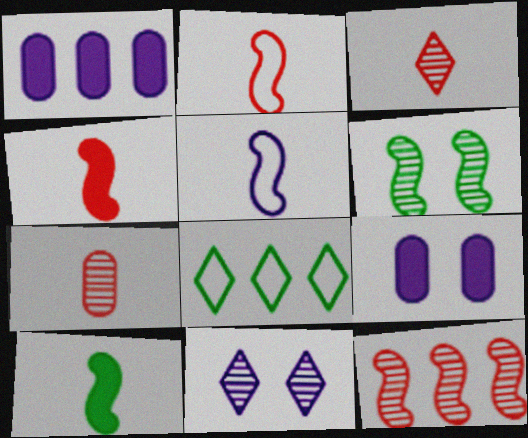[[1, 5, 11], 
[1, 8, 12]]